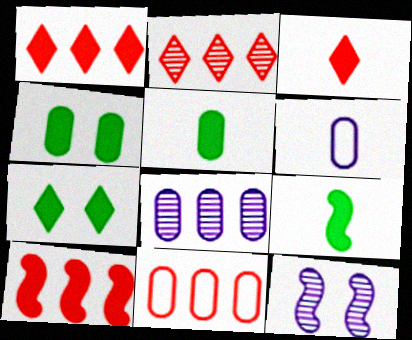[[2, 10, 11]]